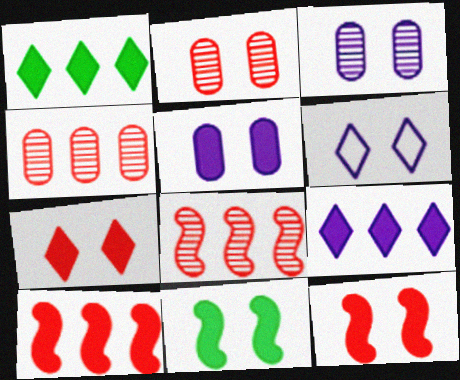[[2, 6, 11], 
[5, 7, 11]]